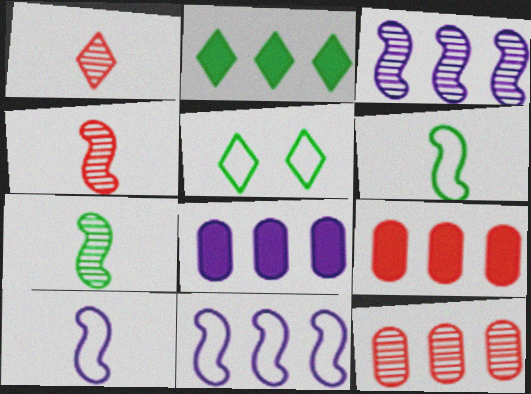[[2, 11, 12], 
[4, 5, 8]]